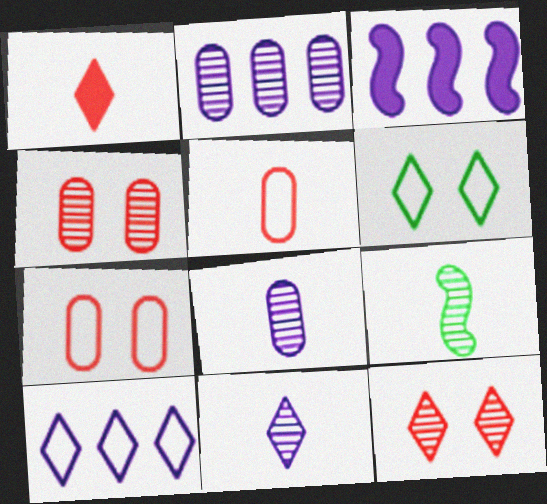[[2, 3, 10], 
[2, 9, 12]]